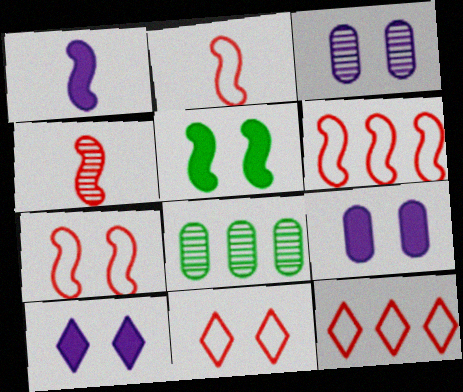[[1, 8, 11], 
[2, 6, 7], 
[2, 8, 10], 
[3, 5, 11]]